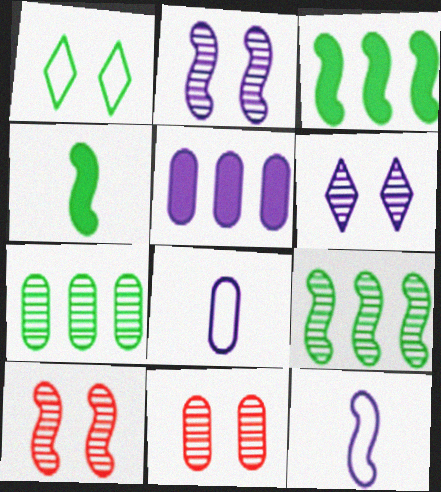[[1, 4, 7], 
[3, 10, 12], 
[5, 6, 12]]